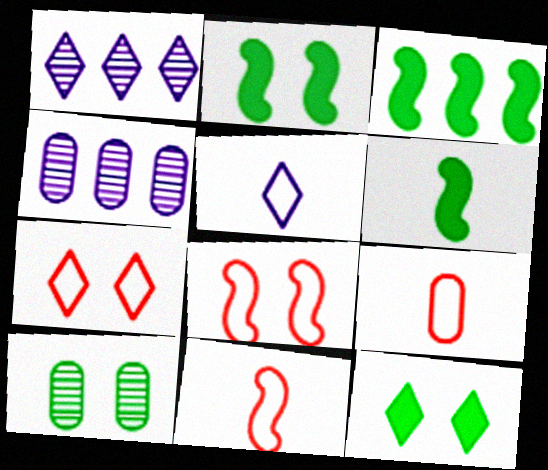[[1, 2, 9], 
[2, 3, 6], 
[4, 6, 7], 
[4, 11, 12]]